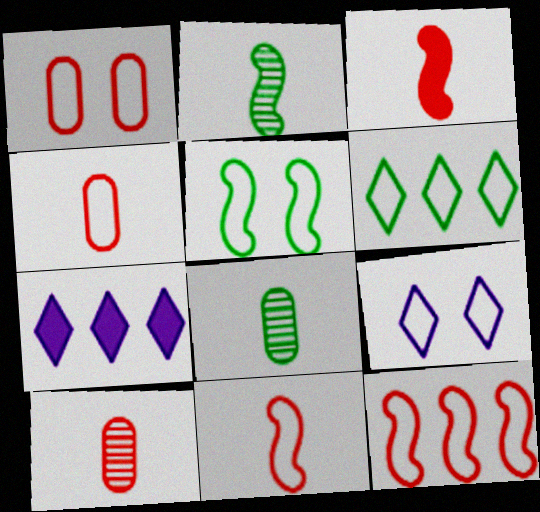[[1, 2, 7], 
[1, 5, 9], 
[5, 7, 10]]